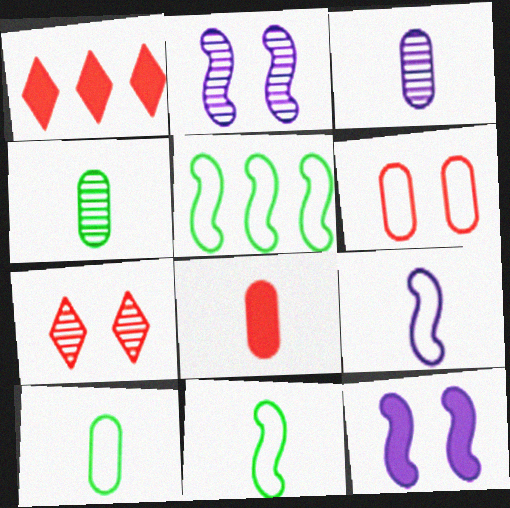[[1, 2, 10], 
[3, 8, 10]]